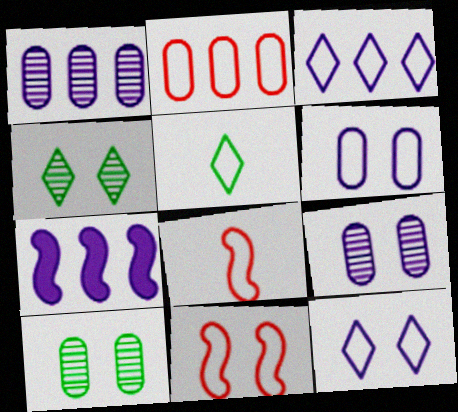[[1, 3, 7]]